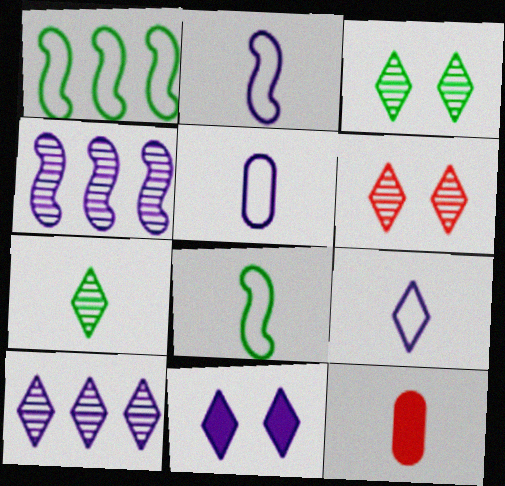[[2, 5, 9], 
[2, 7, 12], 
[4, 5, 11], 
[6, 7, 10], 
[9, 10, 11]]